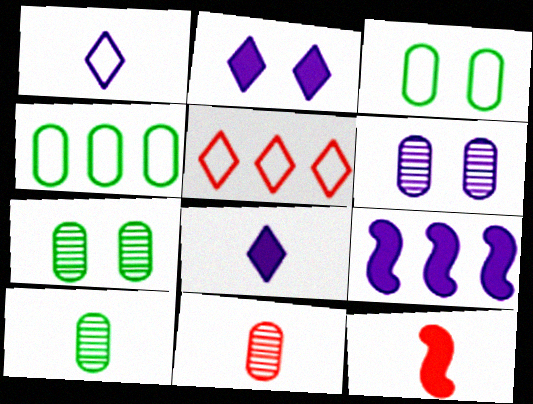[[1, 6, 9], 
[1, 10, 12]]